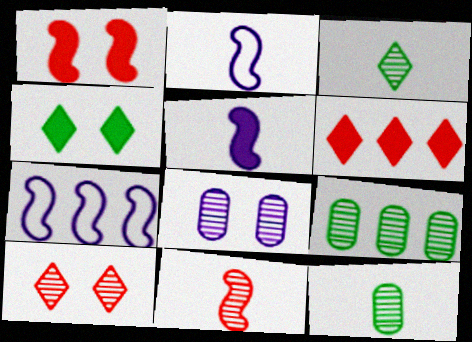[[6, 7, 9]]